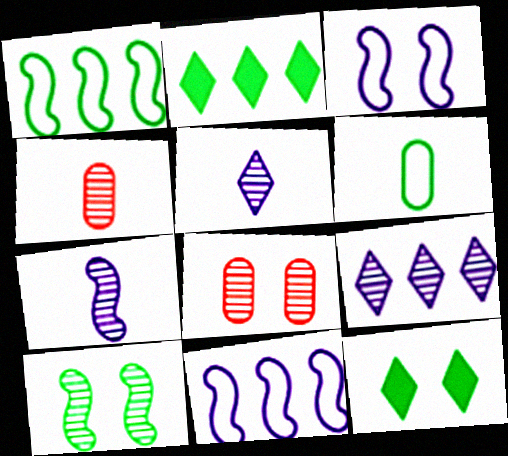[[2, 3, 4], 
[2, 6, 10], 
[3, 8, 12], 
[4, 9, 10], 
[4, 11, 12]]